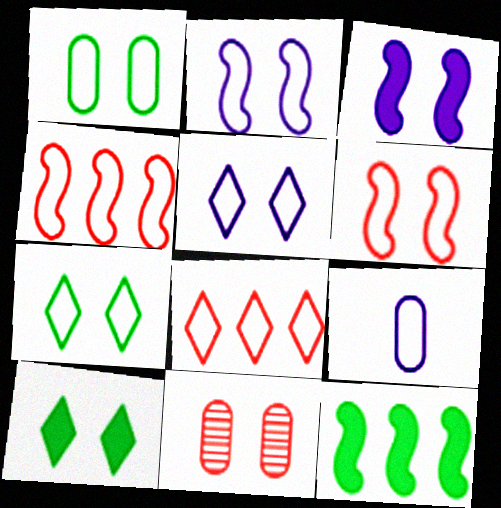[[1, 5, 6], 
[2, 10, 11], 
[3, 7, 11], 
[4, 7, 9]]